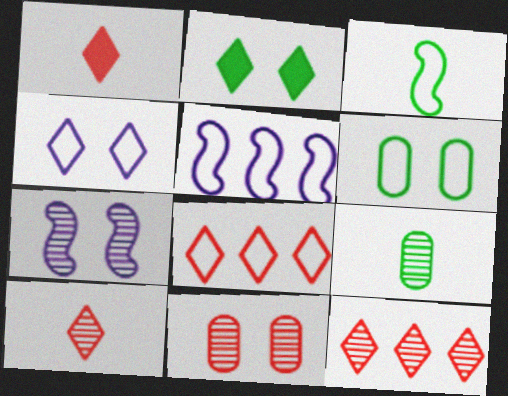[[7, 9, 12]]